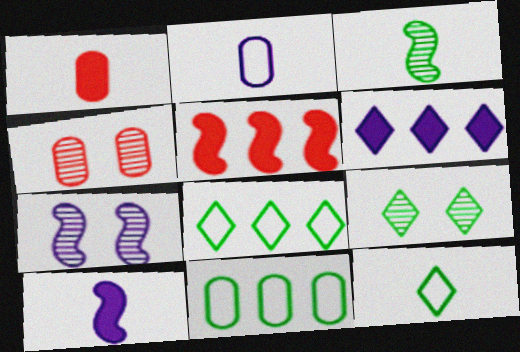[[1, 7, 8], 
[2, 5, 9], 
[2, 6, 7], 
[4, 7, 9], 
[4, 8, 10]]